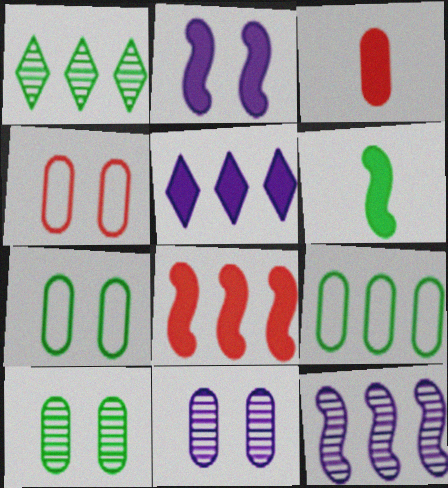[[1, 6, 7], 
[2, 6, 8], 
[3, 9, 11]]